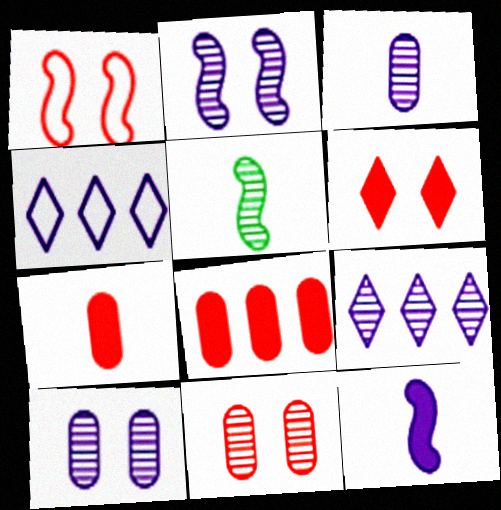[[1, 6, 11], 
[2, 3, 9], 
[4, 10, 12], 
[5, 9, 11]]